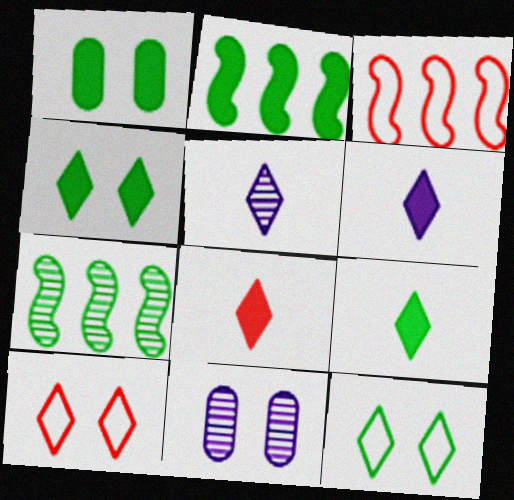[[1, 2, 9], 
[1, 3, 5], 
[3, 9, 11], 
[6, 8, 9]]